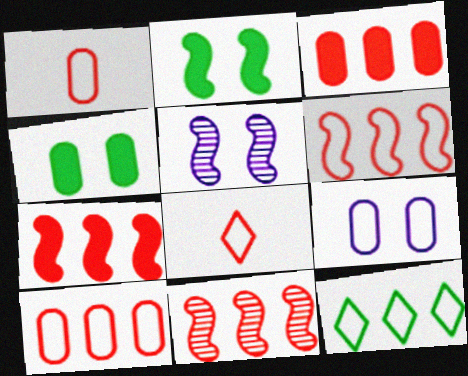[[6, 7, 11]]